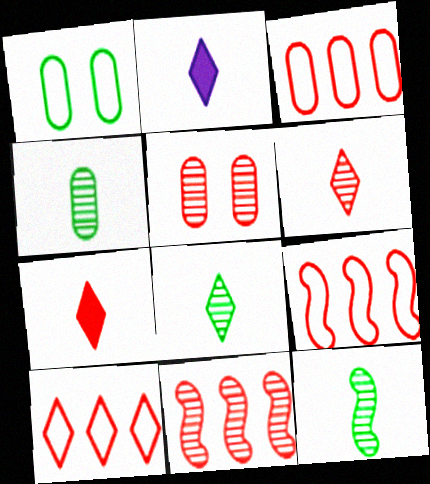[[1, 2, 11], 
[3, 9, 10], 
[4, 8, 12], 
[5, 6, 11], 
[5, 7, 9]]